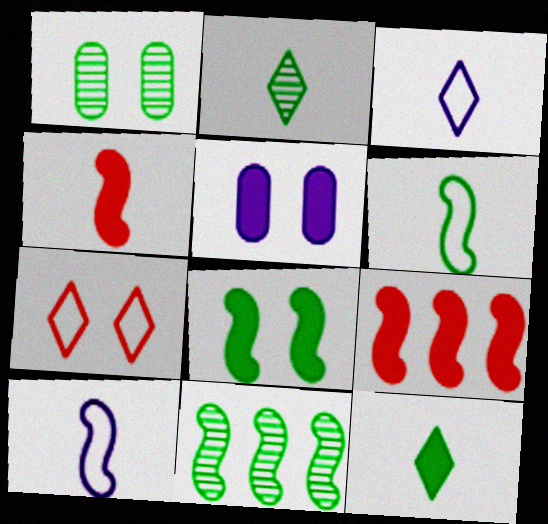[[1, 2, 11], 
[1, 3, 9], 
[5, 9, 12], 
[6, 8, 11]]